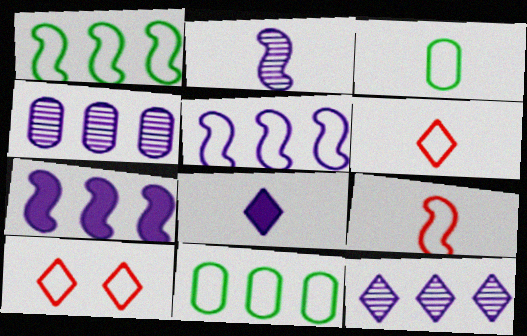[[3, 5, 10]]